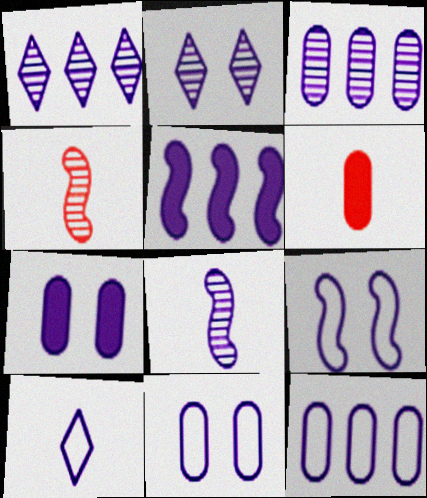[[1, 5, 12], 
[2, 3, 8], 
[2, 7, 9], 
[5, 8, 9], 
[9, 10, 12]]